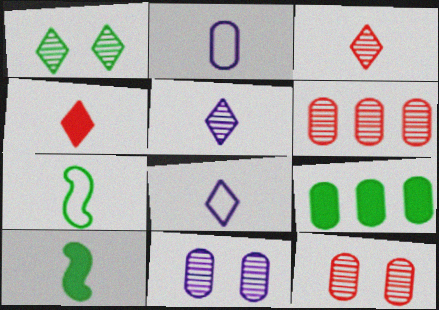[[1, 7, 9], 
[2, 3, 10], 
[2, 9, 12]]